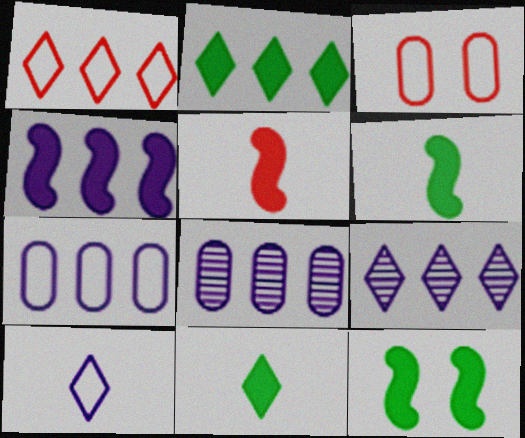[[1, 2, 9], 
[3, 6, 9], 
[4, 5, 12], 
[4, 7, 9]]